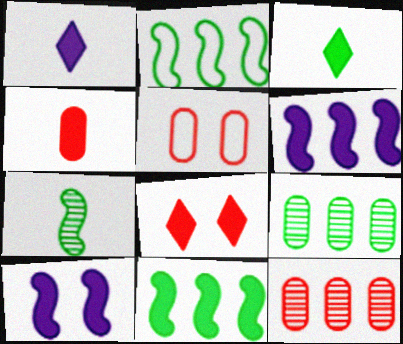[[4, 5, 12]]